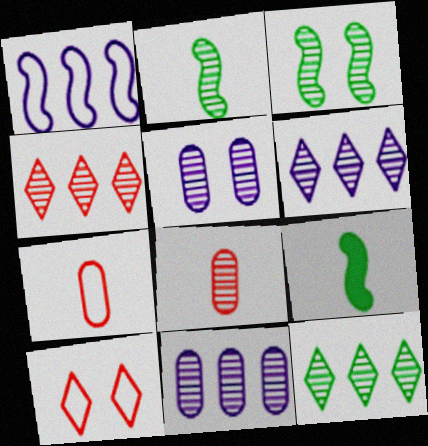[[2, 4, 5], 
[3, 6, 8], 
[4, 6, 12], 
[9, 10, 11]]